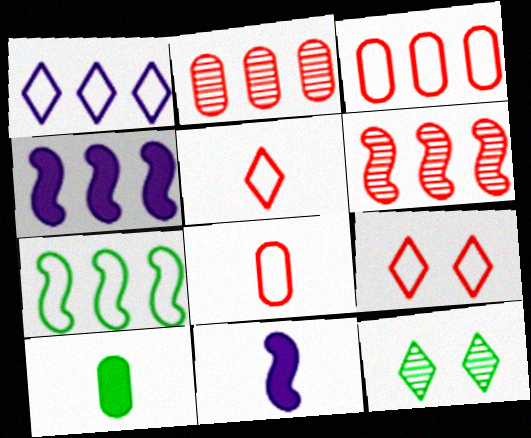[[1, 3, 7], 
[3, 11, 12], 
[4, 6, 7], 
[4, 8, 12], 
[7, 10, 12]]